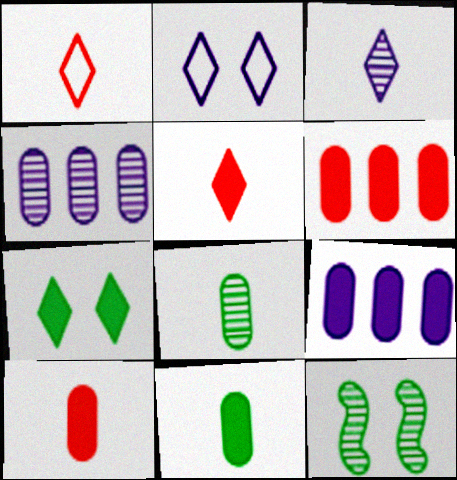[[1, 9, 12]]